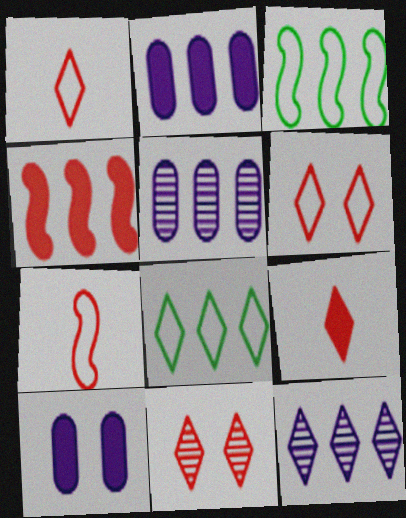[[4, 5, 8]]